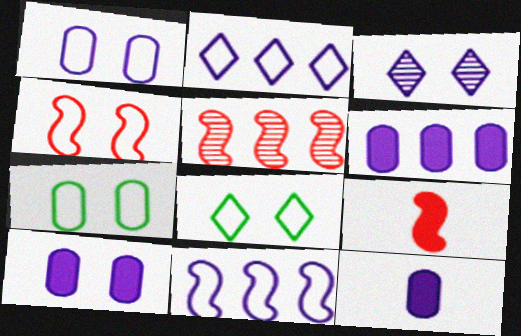[[1, 4, 8], 
[3, 11, 12], 
[4, 5, 9], 
[5, 8, 12], 
[6, 10, 12]]